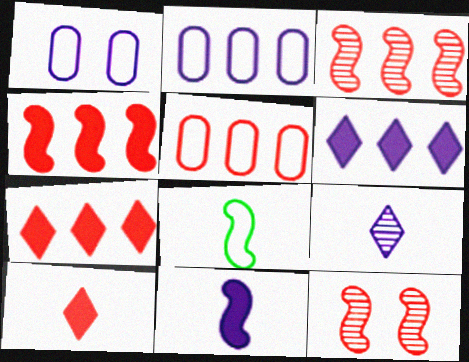[[3, 5, 7], 
[5, 10, 12]]